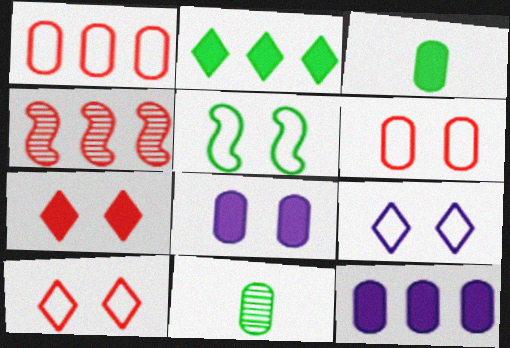[[1, 8, 11], 
[2, 5, 11], 
[3, 4, 9], 
[5, 6, 9], 
[6, 11, 12]]